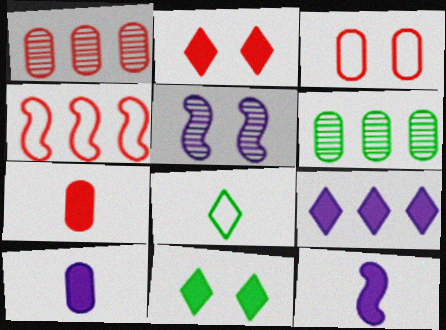[[1, 3, 7], 
[3, 5, 11], 
[3, 6, 10], 
[4, 6, 9]]